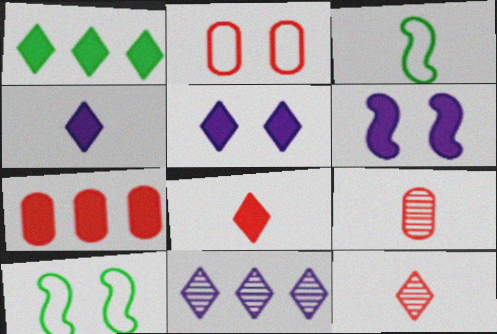[[1, 5, 8], 
[2, 7, 9], 
[3, 4, 9]]